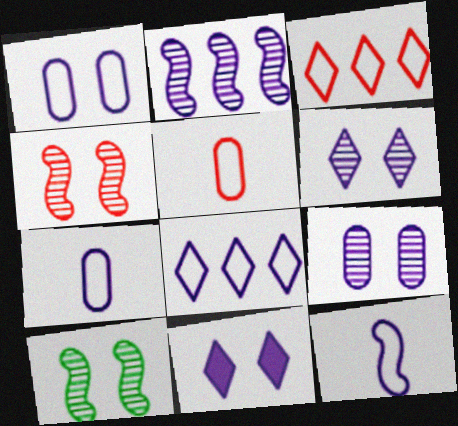[[1, 8, 12], 
[2, 7, 11]]